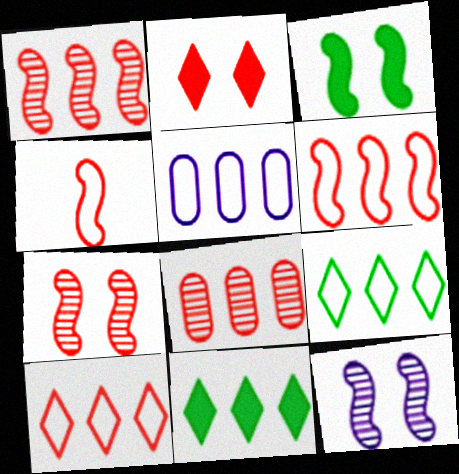[[1, 5, 11], 
[2, 4, 8], 
[5, 6, 9]]